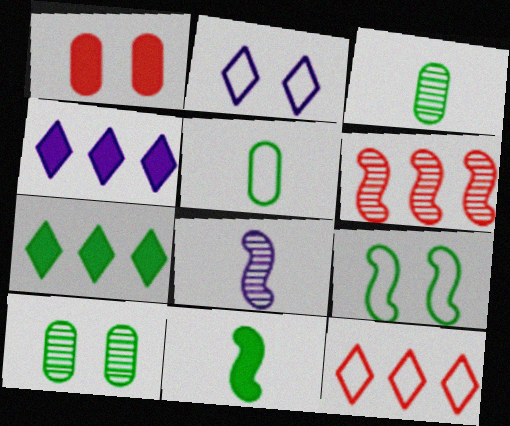[[1, 4, 11], 
[3, 7, 9]]